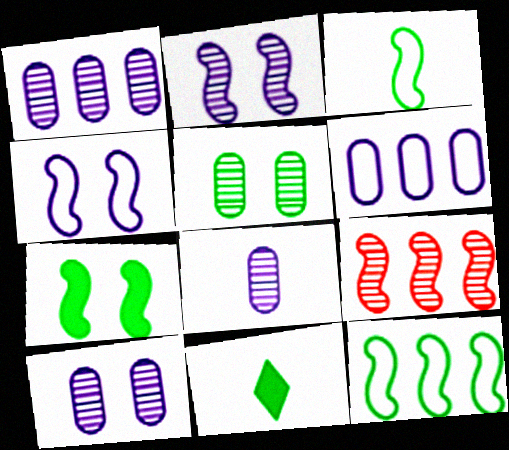[[1, 8, 10], 
[5, 11, 12]]